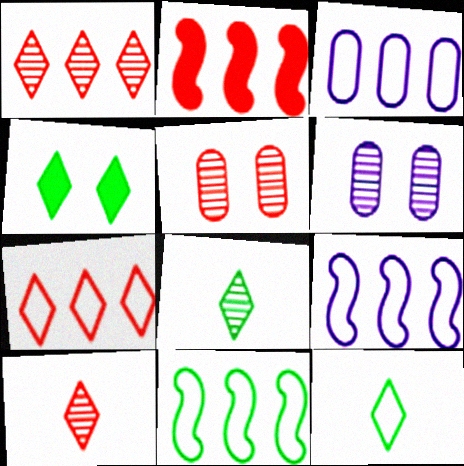[[2, 6, 12], 
[3, 7, 11]]